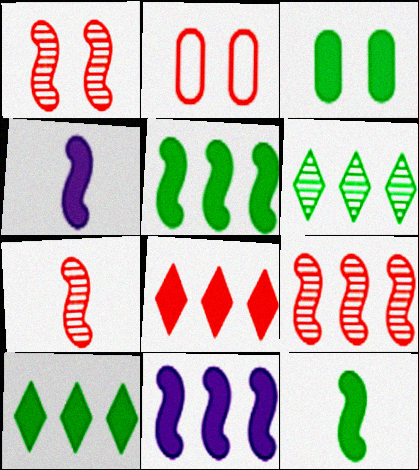[[1, 7, 9], 
[2, 4, 6], 
[2, 7, 8], 
[3, 4, 8], 
[3, 10, 12]]